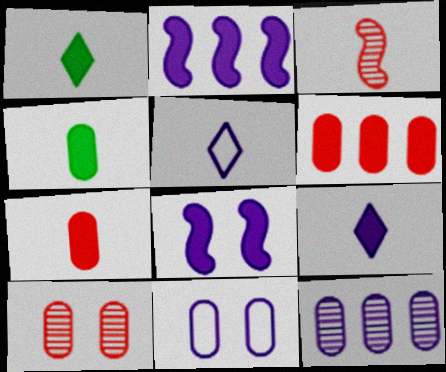[[1, 6, 8], 
[3, 4, 5], 
[5, 8, 12]]